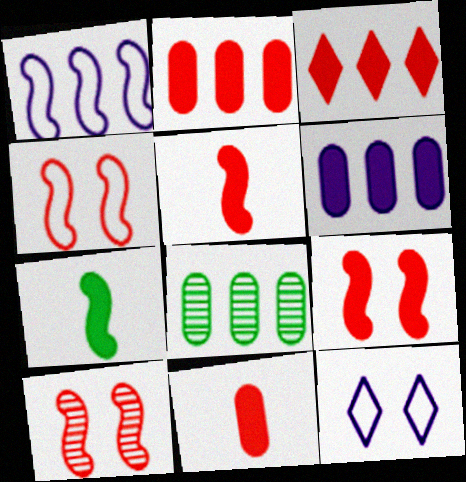[[1, 3, 8], 
[1, 7, 10], 
[3, 9, 11], 
[4, 9, 10], 
[5, 8, 12]]